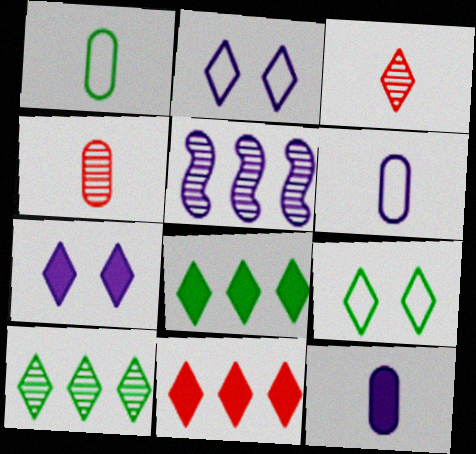[[1, 4, 12], 
[2, 3, 8], 
[2, 5, 12], 
[5, 6, 7]]